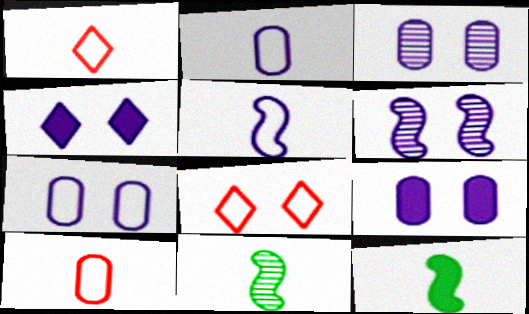[[3, 7, 9], 
[4, 6, 7]]